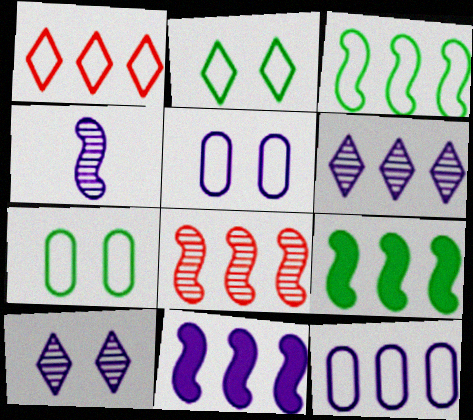[[1, 3, 12], 
[3, 8, 11], 
[6, 11, 12]]